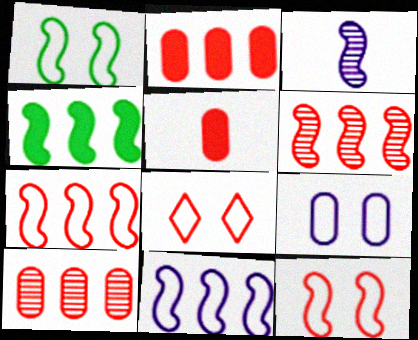[[1, 8, 9], 
[3, 4, 12], 
[4, 6, 11], 
[5, 6, 8]]